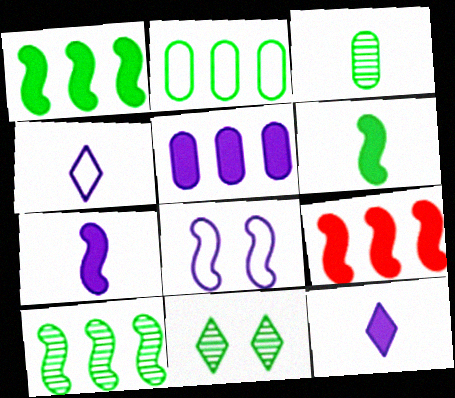[[2, 6, 11], 
[3, 10, 11]]